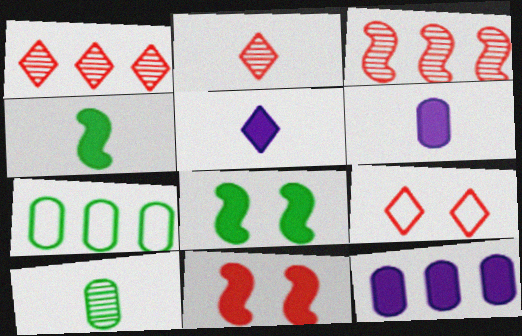[]